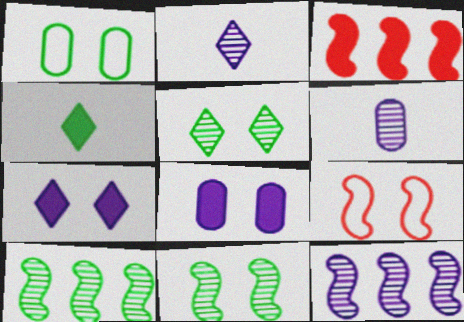[[1, 2, 3], 
[1, 4, 10], 
[3, 4, 8], 
[5, 8, 9]]